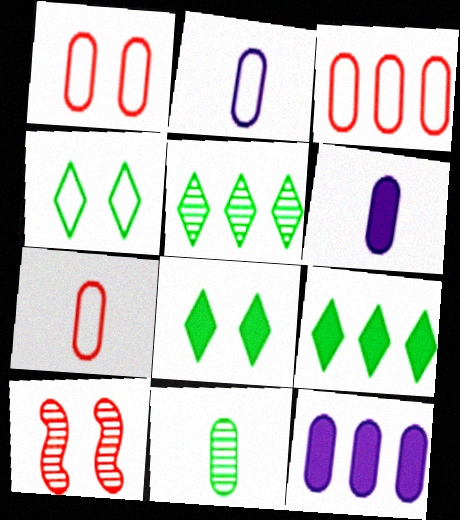[[1, 3, 7], 
[1, 11, 12], 
[2, 9, 10], 
[6, 7, 11]]